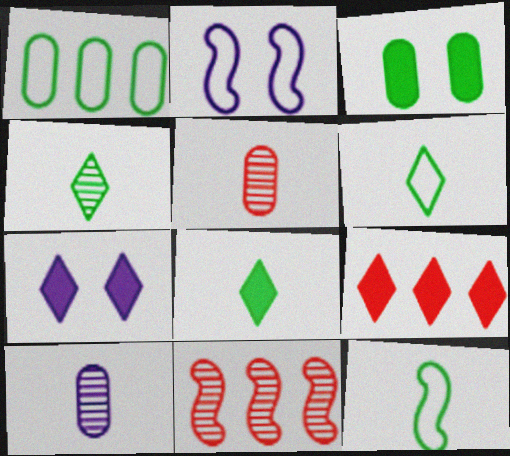[[4, 6, 8], 
[7, 8, 9]]